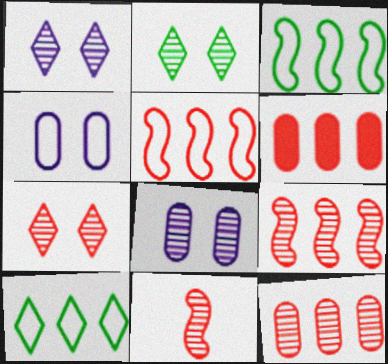[[1, 2, 7], 
[7, 11, 12]]